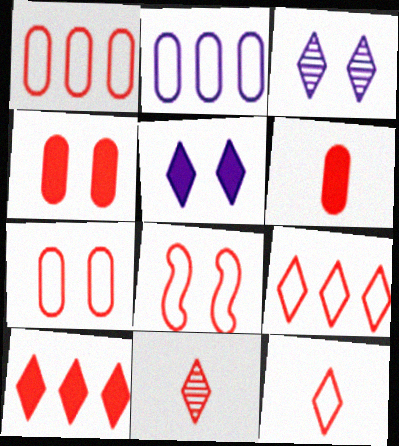[[1, 8, 12]]